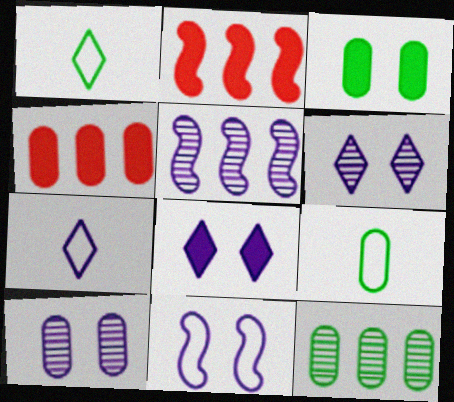[[1, 2, 10], 
[2, 6, 9], 
[3, 9, 12], 
[4, 9, 10], 
[8, 10, 11]]